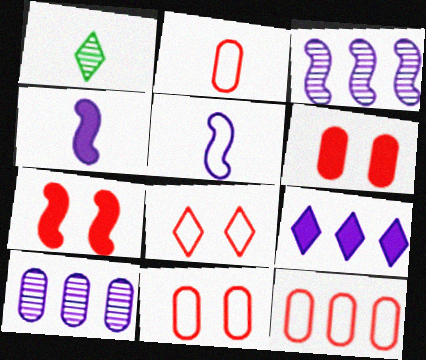[[1, 2, 4], 
[1, 8, 9], 
[2, 11, 12]]